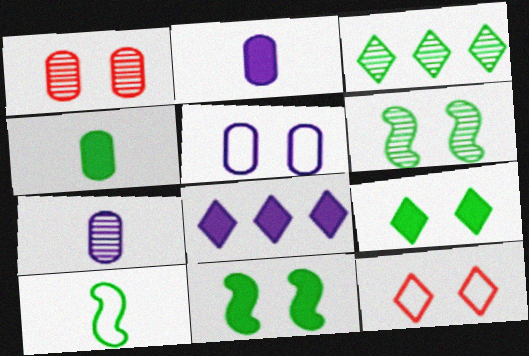[[1, 8, 10]]